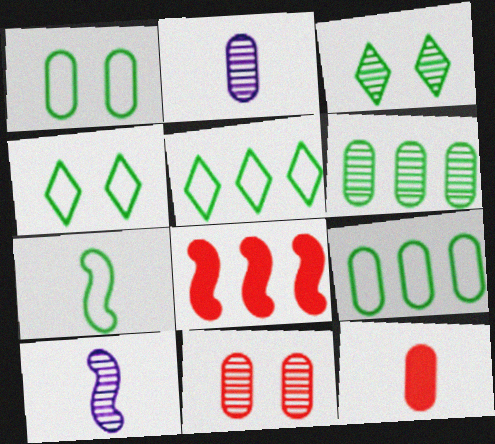[[1, 5, 7], 
[2, 4, 8], 
[2, 6, 11], 
[4, 7, 9]]